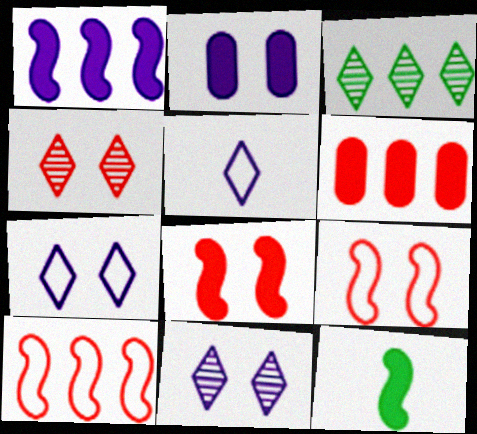[[1, 8, 12]]